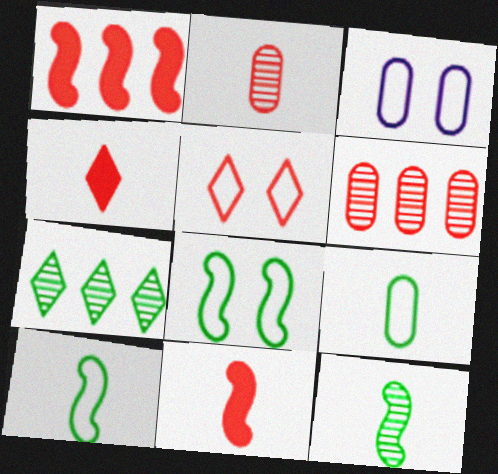[[1, 2, 5], 
[3, 5, 8], 
[3, 7, 11], 
[5, 6, 11]]